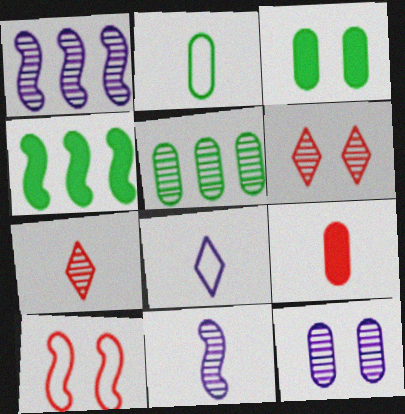[[2, 3, 5], 
[4, 10, 11], 
[5, 6, 11]]